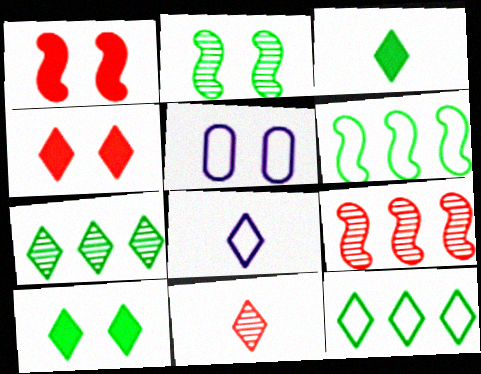[[2, 4, 5], 
[3, 5, 9], 
[3, 8, 11], 
[4, 7, 8]]